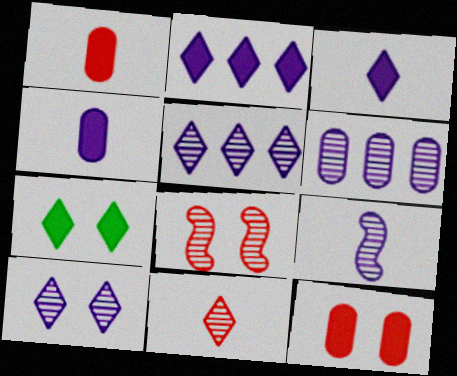[[6, 9, 10]]